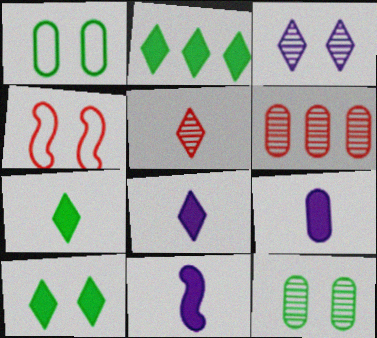[[1, 6, 9], 
[2, 7, 10], 
[8, 9, 11]]